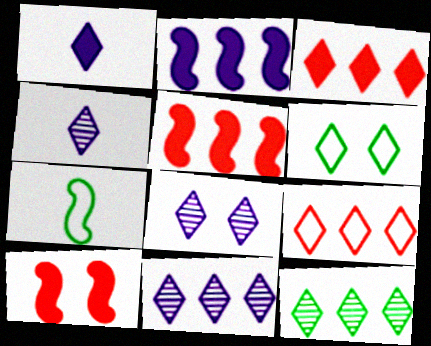[[3, 4, 6], 
[4, 8, 11]]